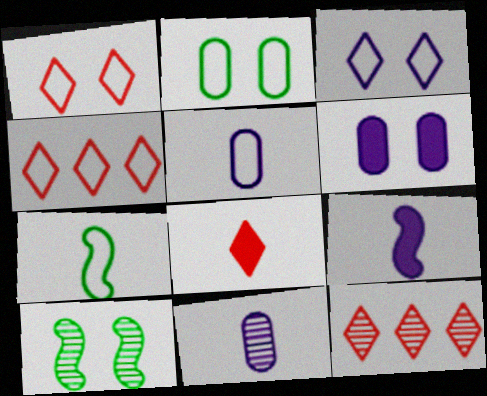[[1, 6, 10], 
[1, 8, 12], 
[2, 9, 12], 
[6, 7, 12], 
[7, 8, 11], 
[10, 11, 12]]